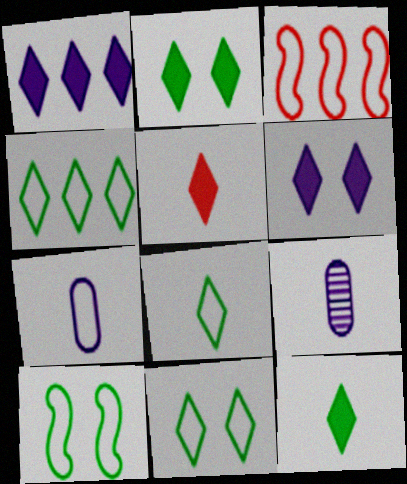[[1, 2, 5], 
[2, 3, 9], 
[3, 7, 11], 
[4, 8, 11]]